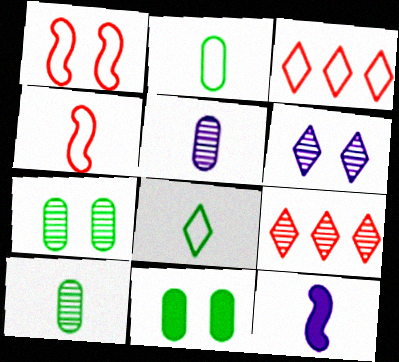[[1, 6, 11], 
[3, 7, 12]]